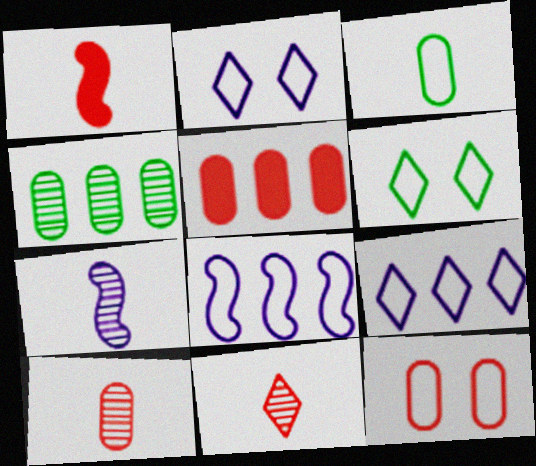[[1, 2, 4], 
[5, 6, 7], 
[5, 10, 12]]